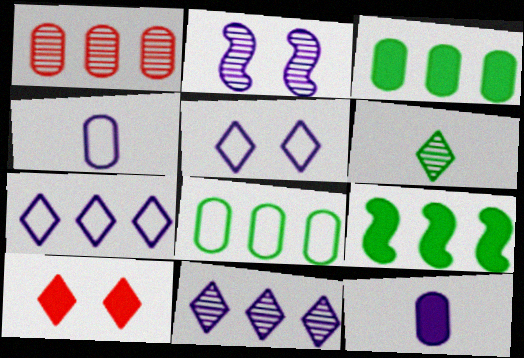[[1, 2, 6], 
[1, 7, 9], 
[2, 7, 12], 
[6, 7, 10], 
[9, 10, 12]]